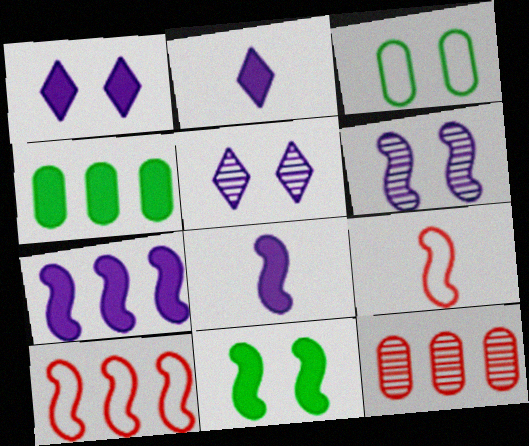[[4, 5, 9]]